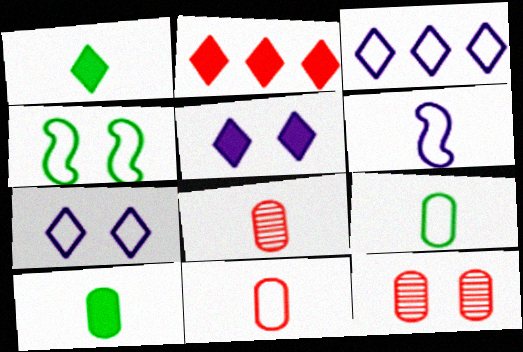[[1, 2, 5], 
[1, 6, 8], 
[3, 4, 11], 
[4, 5, 12]]